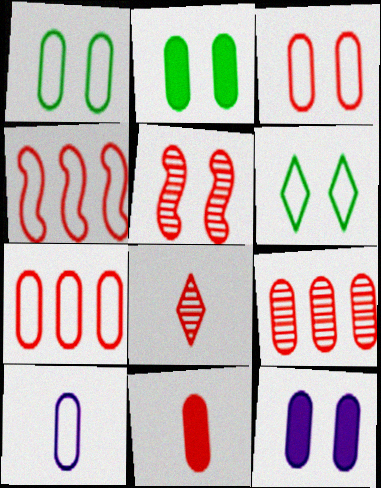[[1, 7, 10], 
[2, 9, 10], 
[3, 9, 11], 
[4, 6, 10], 
[5, 6, 12], 
[5, 8, 9]]